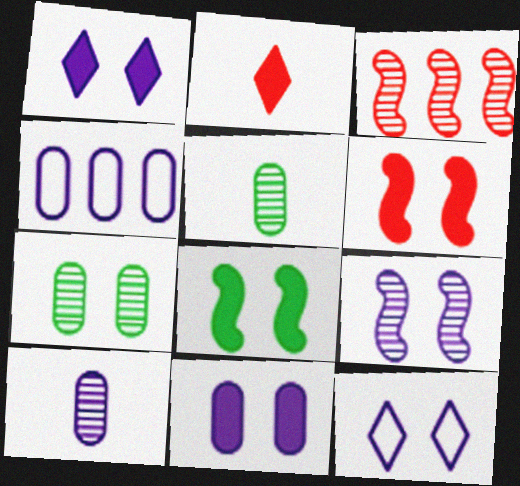[[4, 10, 11], 
[6, 7, 12], 
[9, 11, 12]]